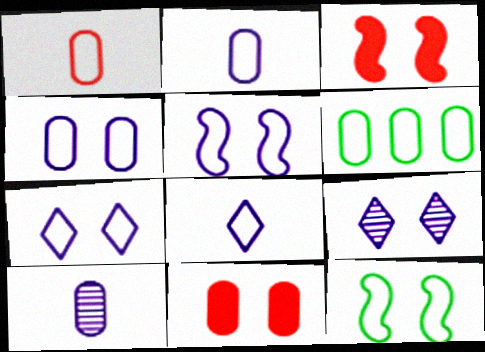[[1, 4, 6], 
[4, 5, 7], 
[6, 10, 11], 
[9, 11, 12]]